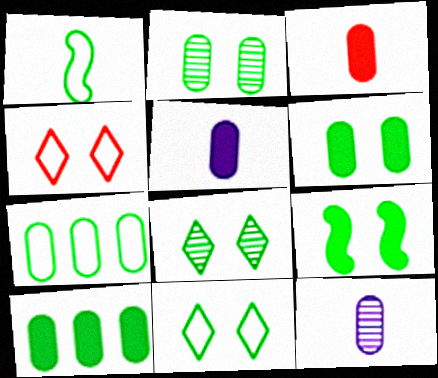[[1, 7, 11], 
[1, 8, 10], 
[2, 9, 11]]